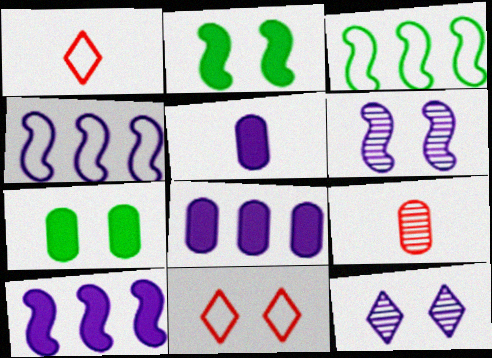[[4, 5, 12], 
[6, 7, 11]]